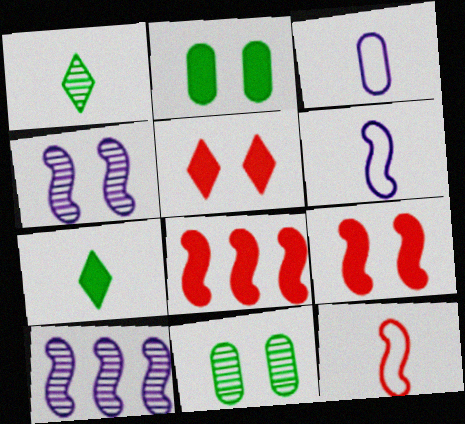[]